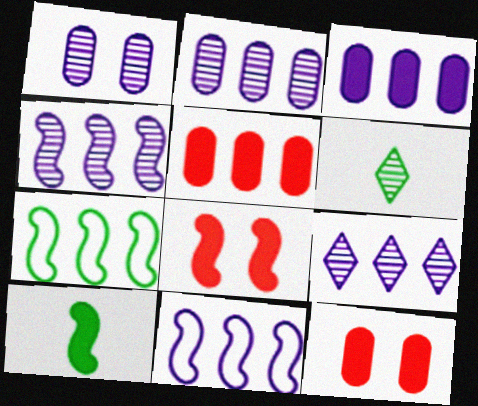[[2, 4, 9], 
[3, 9, 11], 
[5, 7, 9], 
[6, 11, 12]]